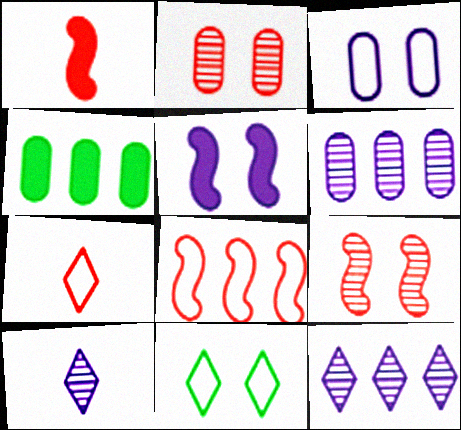[[1, 6, 11], 
[1, 8, 9], 
[2, 5, 11], 
[4, 8, 12]]